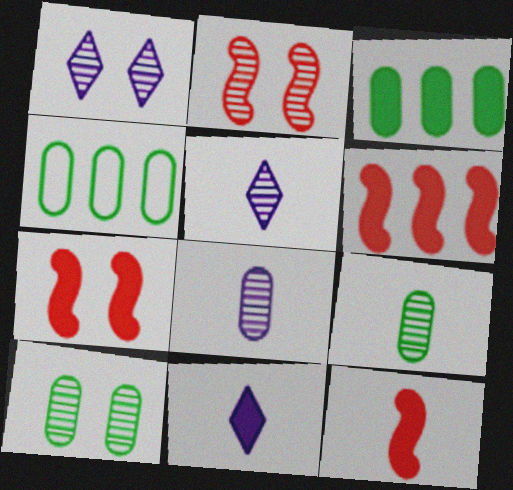[[1, 2, 10], 
[1, 4, 12], 
[2, 4, 11], 
[3, 7, 11], 
[4, 5, 7], 
[6, 7, 12]]